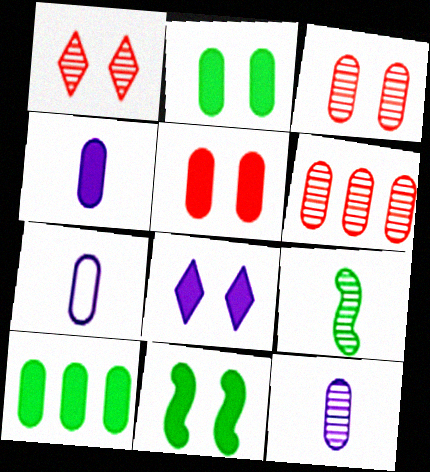[[2, 6, 7], 
[3, 7, 10], 
[4, 5, 10], 
[4, 7, 12], 
[5, 8, 11]]